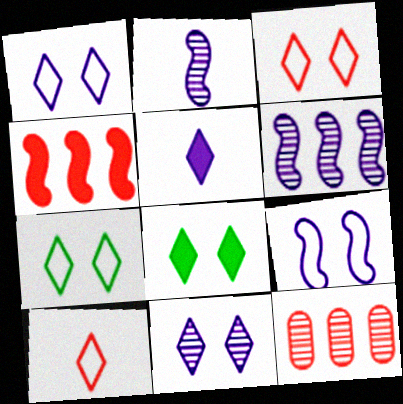[[1, 3, 7], 
[3, 8, 11]]